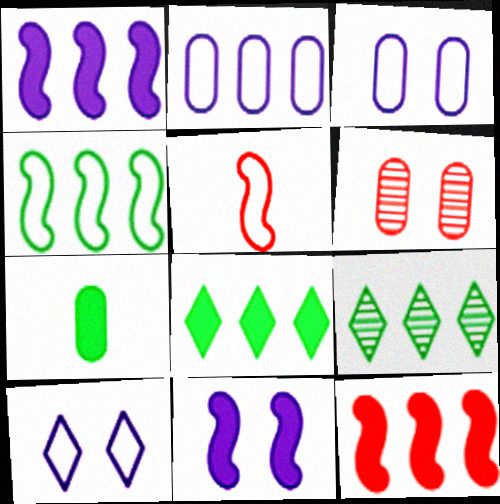[[2, 6, 7], 
[2, 9, 12]]